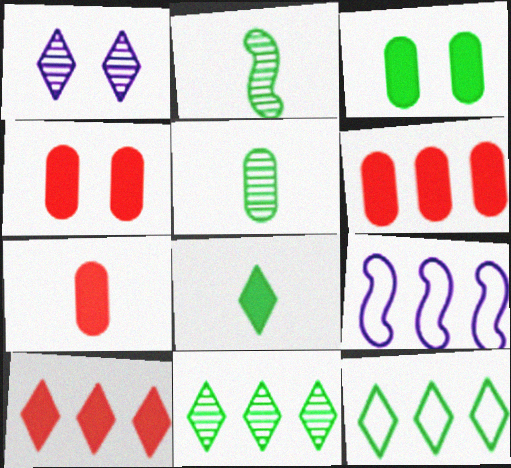[[2, 3, 12], 
[4, 6, 7], 
[6, 9, 11]]